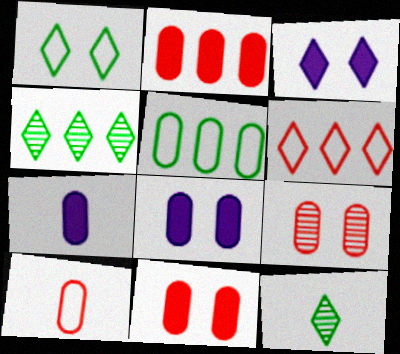[[2, 9, 10], 
[3, 6, 12], 
[5, 7, 9]]